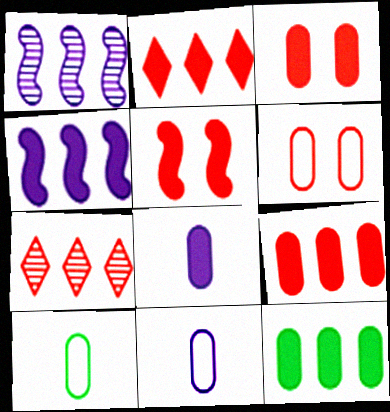[[2, 4, 12], 
[3, 8, 12]]